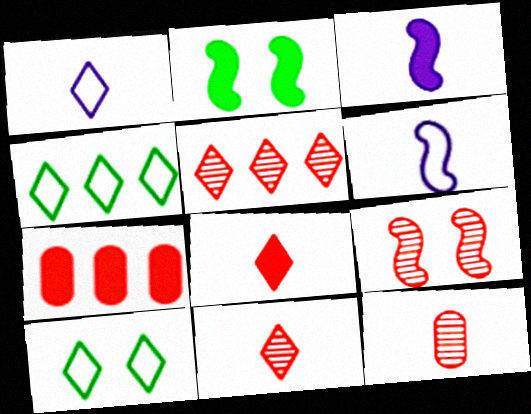[[5, 9, 12]]